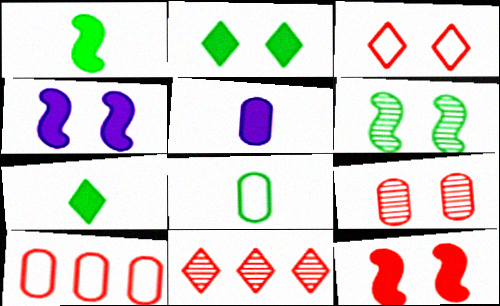[[3, 9, 12], 
[4, 8, 11]]